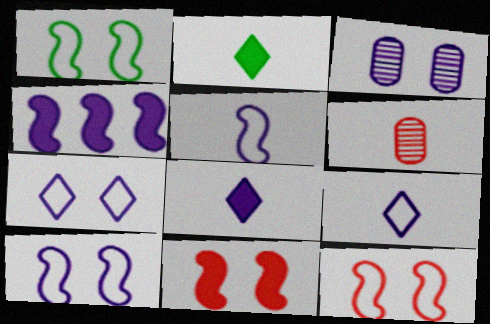[[1, 10, 12], 
[2, 5, 6], 
[3, 4, 9]]